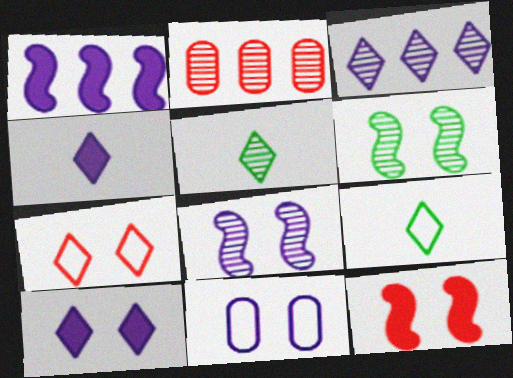[[2, 5, 8], 
[8, 10, 11]]